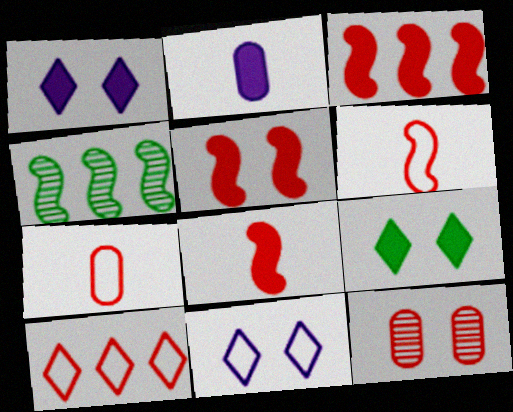[[1, 4, 7], 
[2, 3, 9], 
[3, 5, 8], 
[8, 10, 12]]